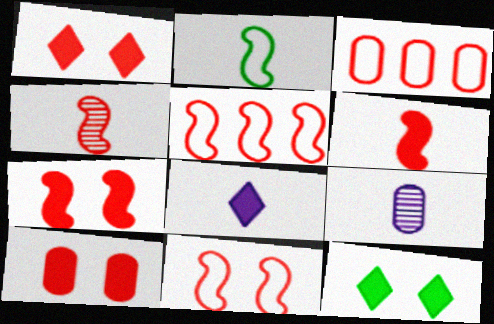[[1, 3, 4], 
[1, 7, 10], 
[4, 5, 7], 
[5, 9, 12]]